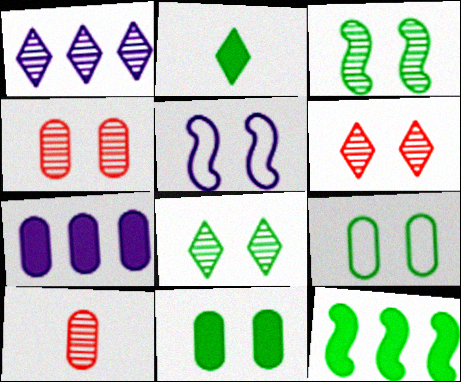[[1, 3, 10], 
[2, 11, 12], 
[5, 6, 11], 
[7, 9, 10]]